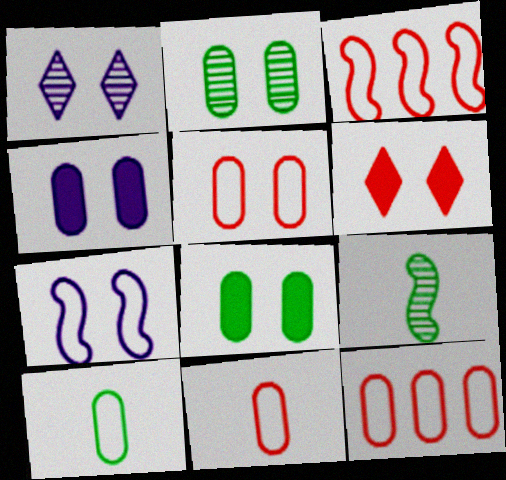[[1, 4, 7], 
[2, 4, 5], 
[2, 6, 7], 
[5, 11, 12]]